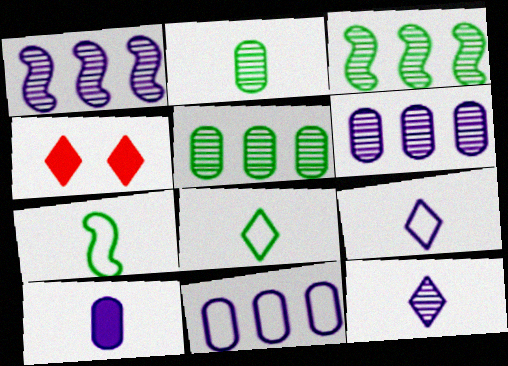[[4, 6, 7]]